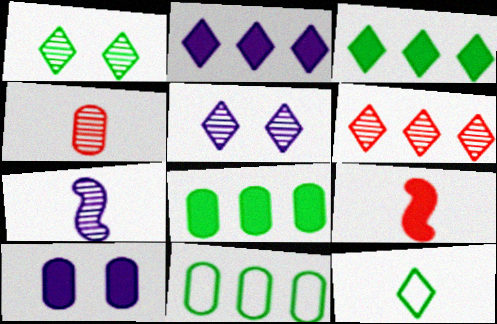[[1, 3, 12], 
[3, 9, 10], 
[4, 10, 11], 
[5, 9, 11]]